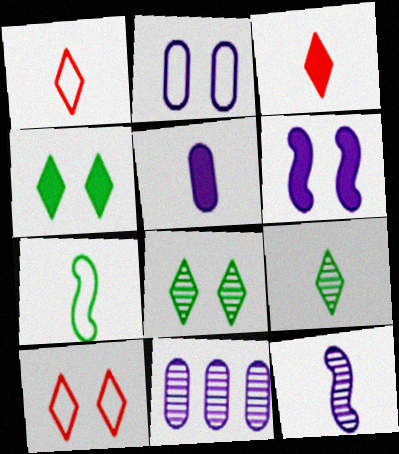[[2, 5, 11]]